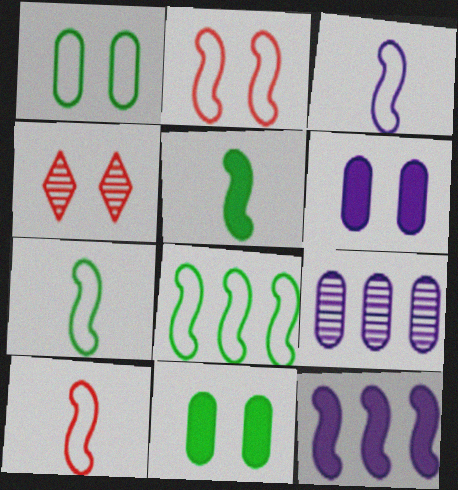[[2, 3, 8], 
[3, 7, 10]]